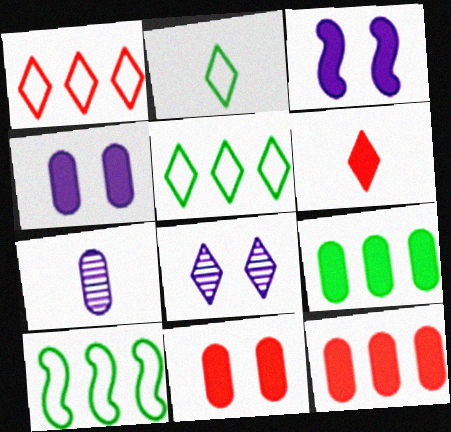[[3, 6, 9], 
[5, 6, 8]]